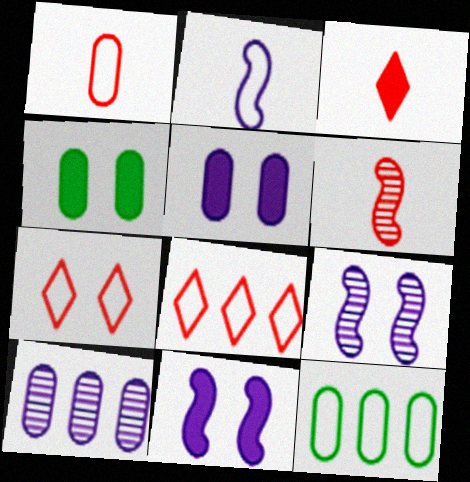[[1, 3, 6], 
[1, 4, 10], 
[2, 7, 12], 
[3, 9, 12], 
[4, 7, 9]]